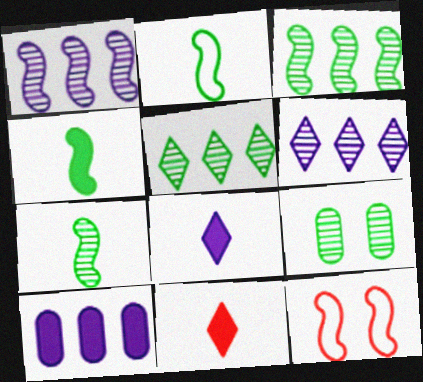[[1, 4, 12], 
[2, 4, 7], 
[5, 7, 9]]